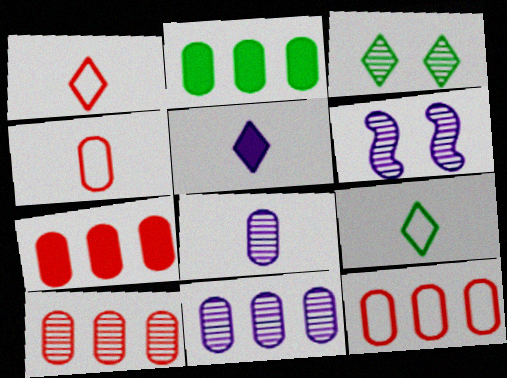[[1, 2, 6], 
[2, 11, 12], 
[6, 7, 9], 
[7, 10, 12]]